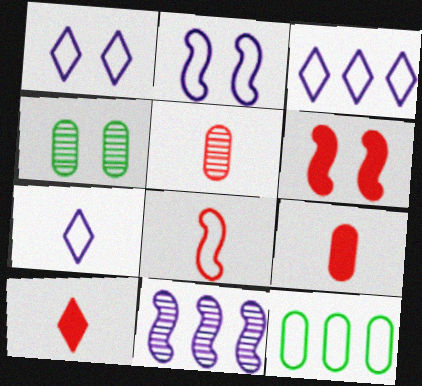[[1, 3, 7], 
[1, 4, 6], 
[1, 8, 12], 
[5, 8, 10]]